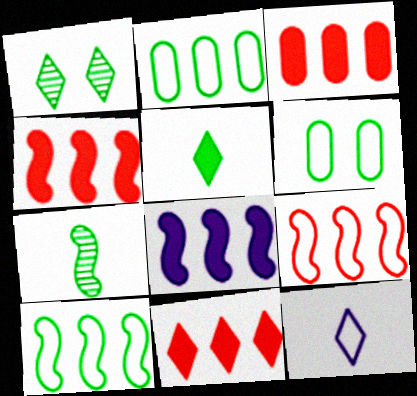[[1, 11, 12], 
[3, 4, 11], 
[6, 9, 12]]